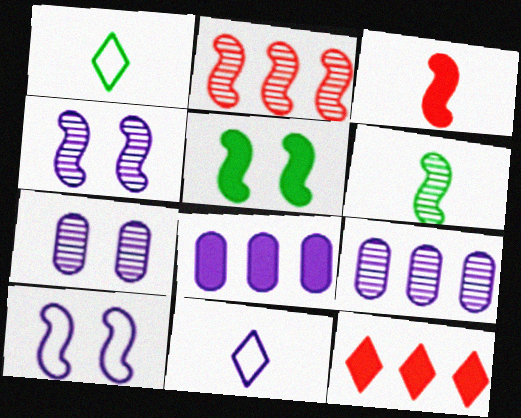[[2, 4, 6], 
[4, 8, 11]]